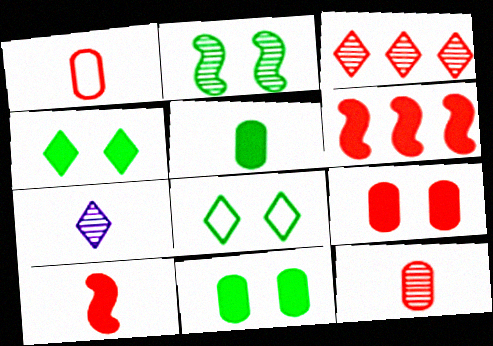[[2, 8, 11]]